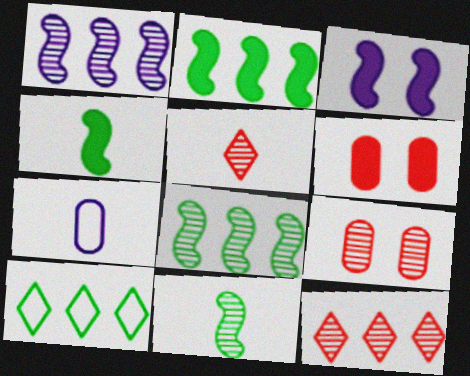[[4, 5, 7]]